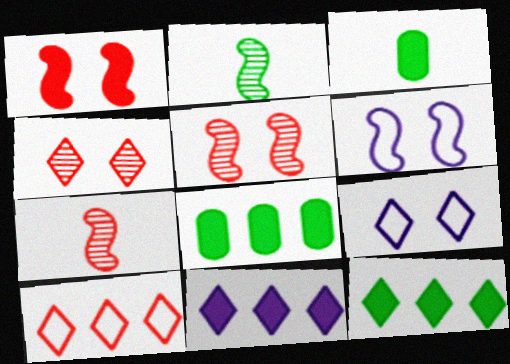[[1, 3, 11], 
[7, 8, 9]]